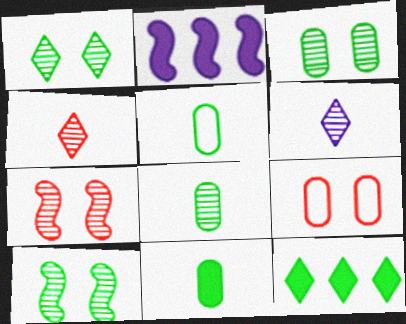[[1, 3, 10], 
[5, 8, 11], 
[5, 10, 12]]